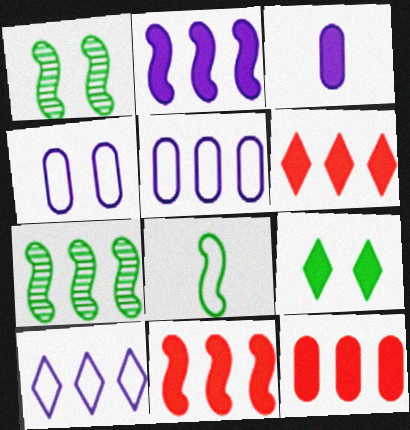[[3, 9, 11], 
[5, 6, 7], 
[6, 11, 12], 
[7, 10, 12]]